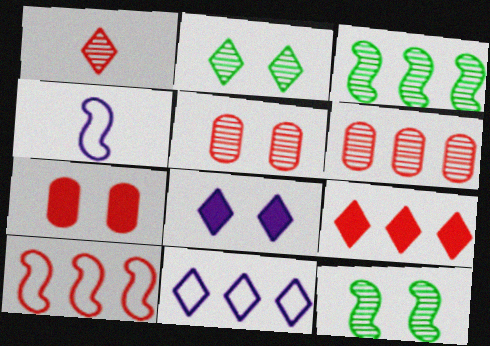[[1, 7, 10], 
[6, 9, 10]]